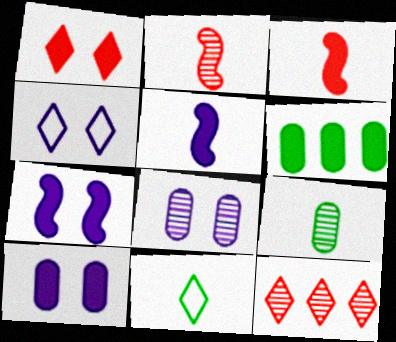[[1, 5, 6], 
[2, 4, 6], 
[4, 7, 8]]